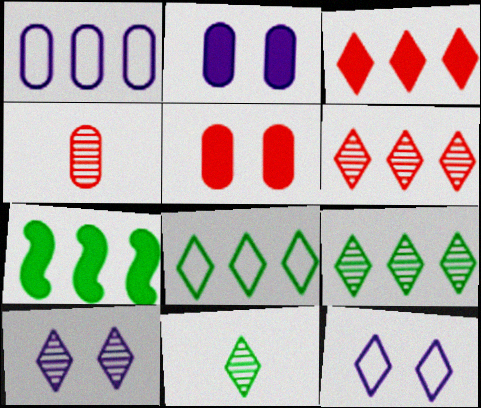[[1, 6, 7], 
[3, 11, 12], 
[4, 7, 12], 
[6, 10, 11]]